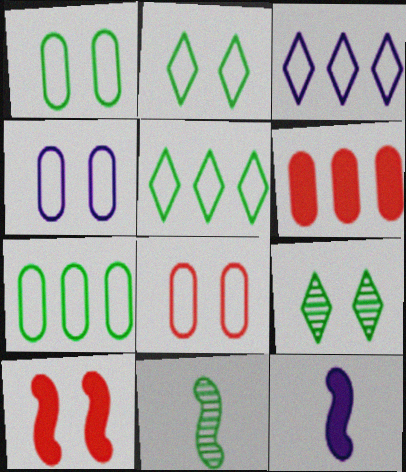[[1, 4, 8], 
[4, 9, 10]]